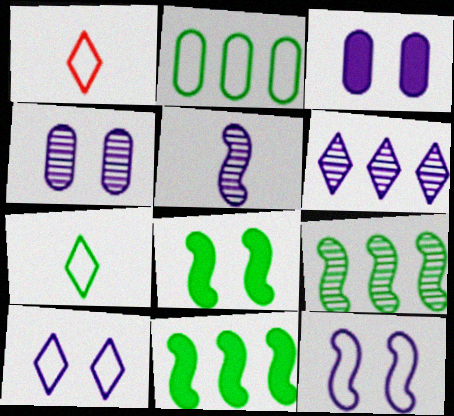[[1, 2, 12], 
[1, 3, 9], 
[1, 4, 11], 
[4, 5, 6]]